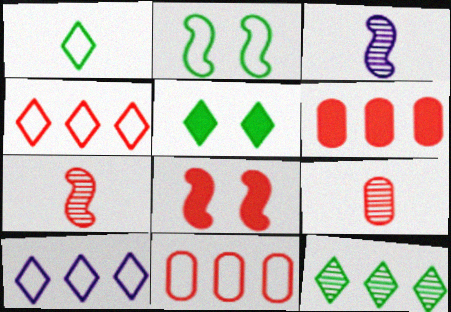[[1, 5, 12], 
[3, 5, 11], 
[4, 8, 9]]